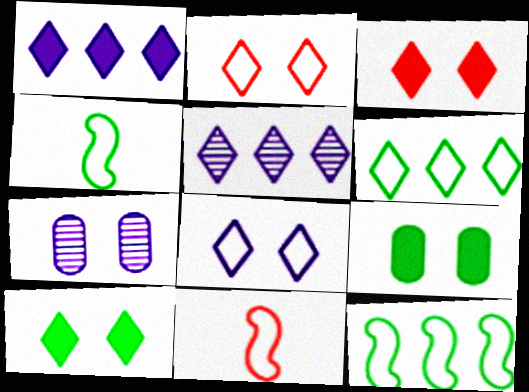[[5, 9, 11]]